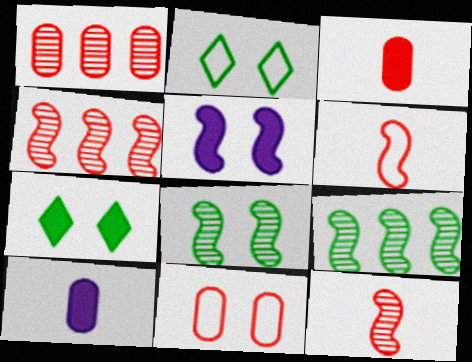[[1, 3, 11], 
[2, 4, 10], 
[5, 6, 9]]